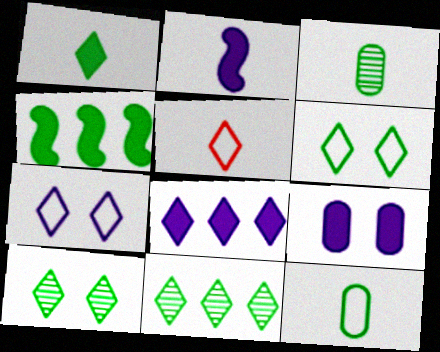[[1, 6, 11], 
[2, 3, 5], 
[2, 8, 9], 
[3, 4, 6], 
[4, 10, 12], 
[5, 8, 10]]